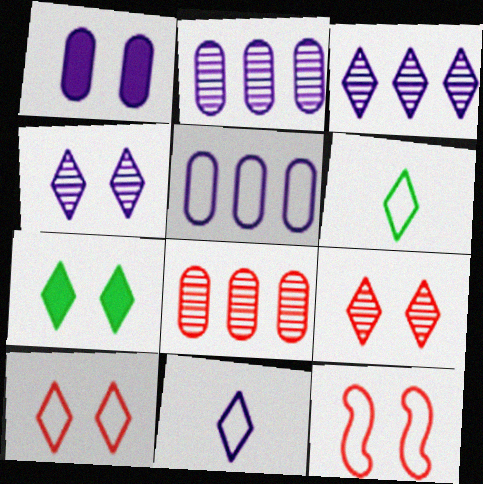[[4, 7, 10], 
[5, 6, 12]]